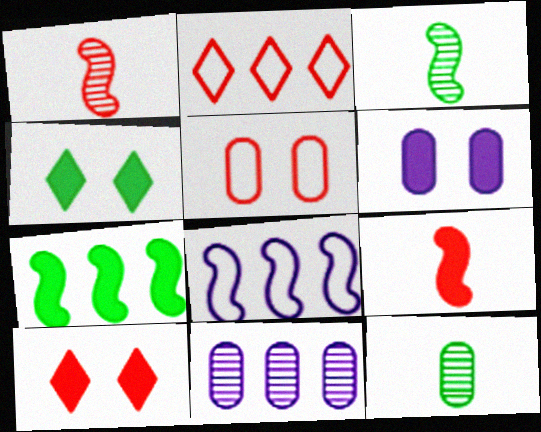[[2, 3, 6], 
[2, 7, 11], 
[8, 10, 12]]